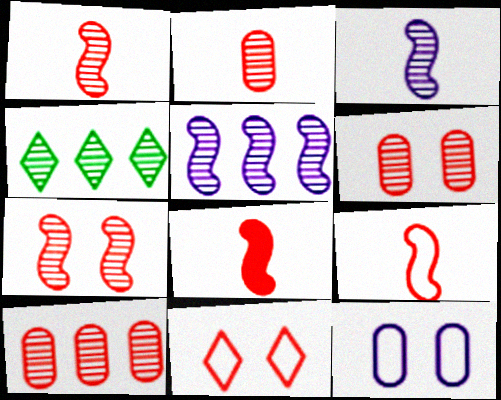[[1, 8, 9], 
[2, 6, 10], 
[3, 4, 6], 
[4, 5, 10], 
[4, 8, 12], 
[8, 10, 11]]